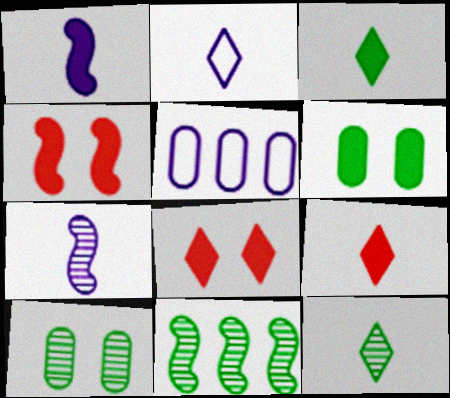[[2, 9, 12], 
[4, 5, 12], 
[10, 11, 12]]